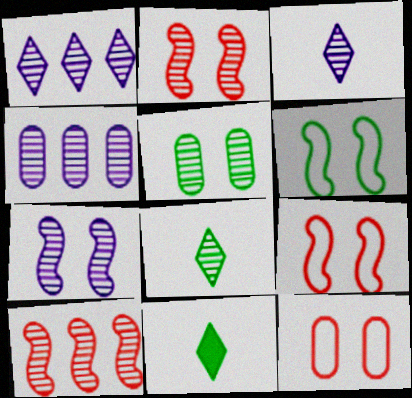[[2, 4, 8], 
[3, 4, 7], 
[3, 5, 10], 
[4, 9, 11]]